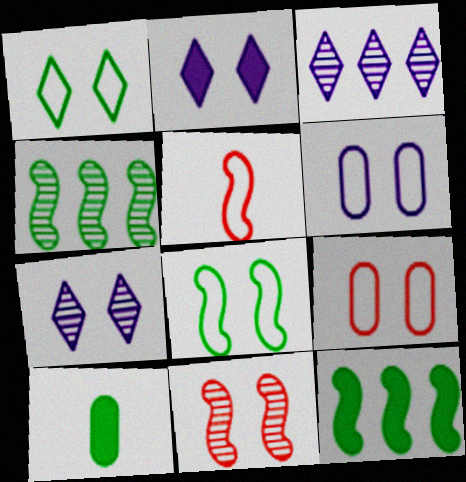[[1, 4, 10]]